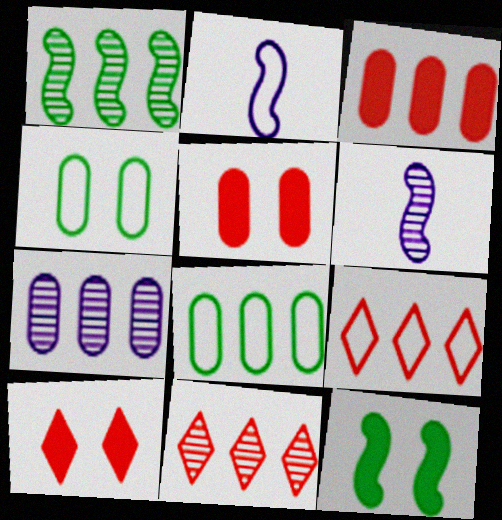[[1, 7, 11], 
[2, 4, 9], 
[3, 7, 8], 
[6, 8, 10]]